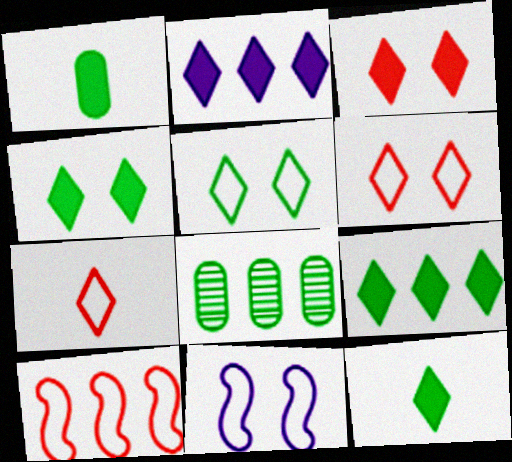[[2, 3, 12], 
[2, 8, 10], 
[4, 9, 12]]